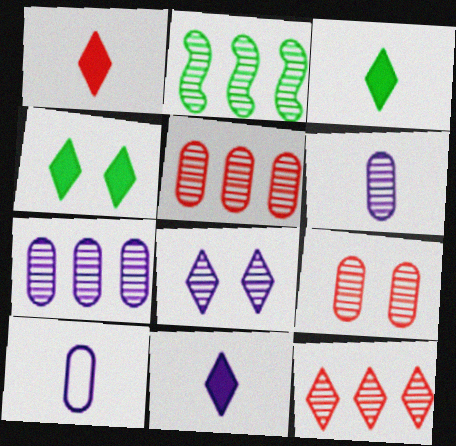[[1, 3, 11], 
[2, 7, 12]]